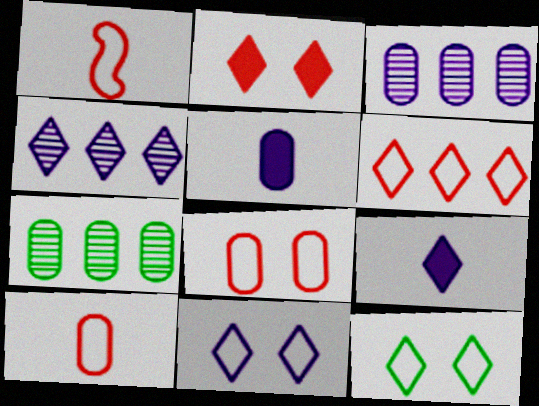[[1, 6, 8], 
[4, 9, 11], 
[5, 7, 8]]